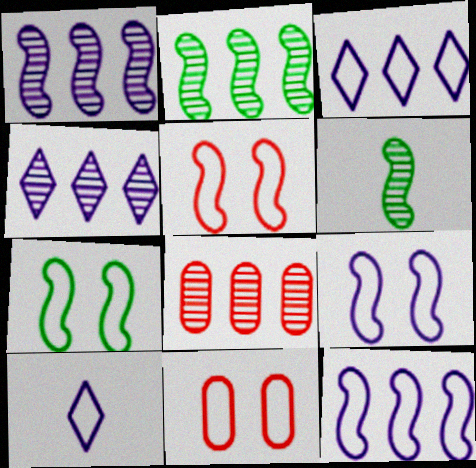[[2, 4, 8], 
[5, 7, 9]]